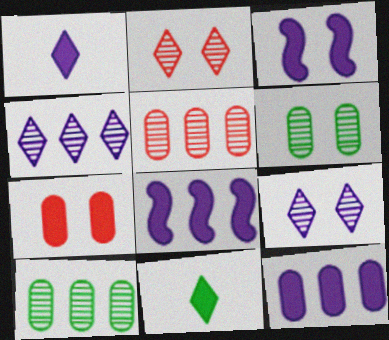[[1, 3, 12], 
[7, 8, 11]]